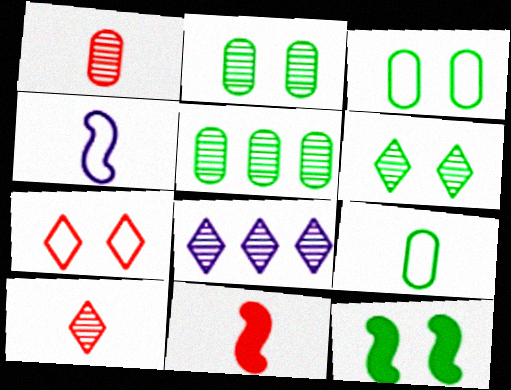[[3, 6, 12], 
[3, 8, 11], 
[6, 8, 10]]